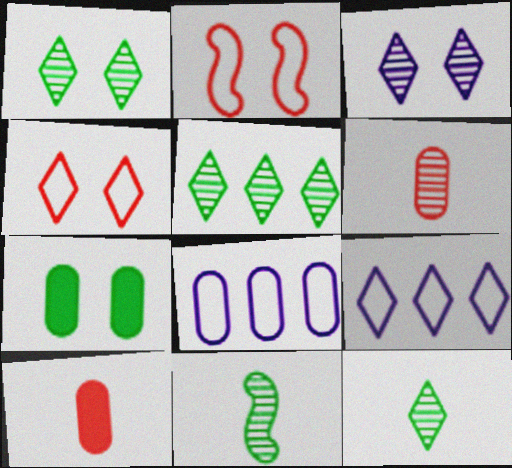[[1, 5, 12], 
[2, 3, 7], 
[6, 7, 8]]